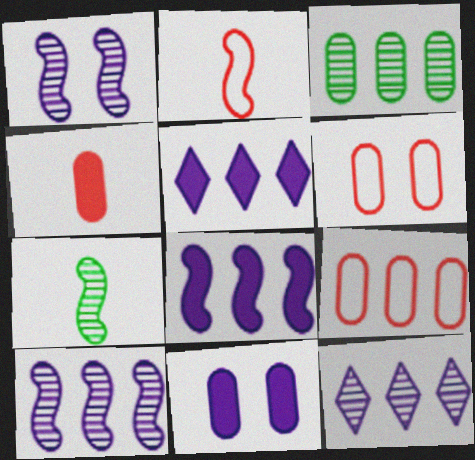[[5, 6, 7]]